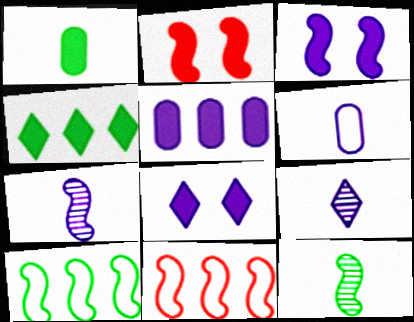[[2, 7, 10], 
[3, 11, 12]]